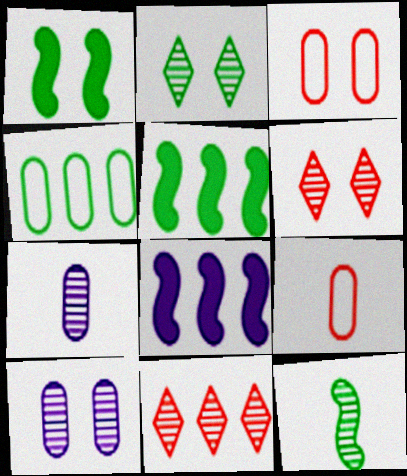[[2, 8, 9], 
[4, 8, 11], 
[10, 11, 12]]